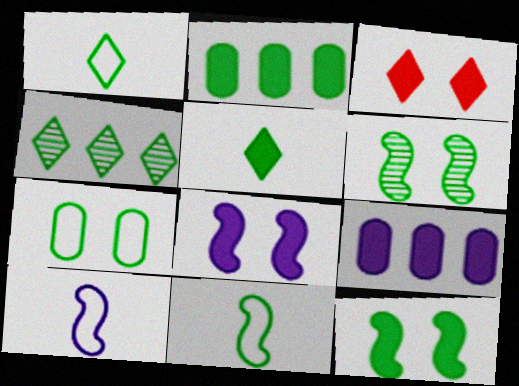[[1, 2, 6], 
[2, 5, 12]]